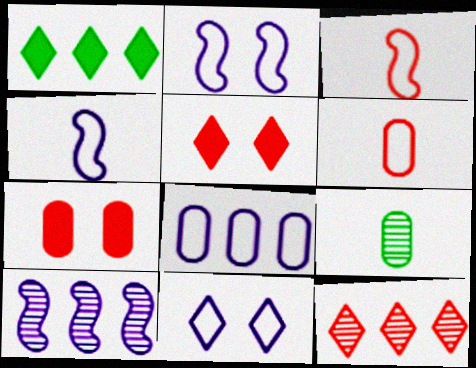[[3, 7, 12], 
[4, 8, 11], 
[7, 8, 9]]